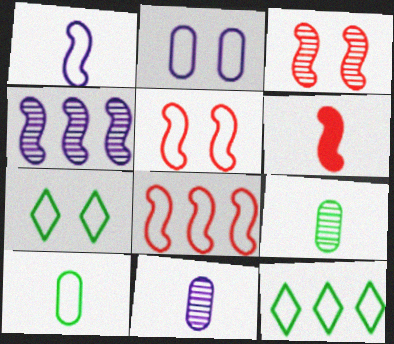[[2, 5, 7], 
[3, 6, 8]]